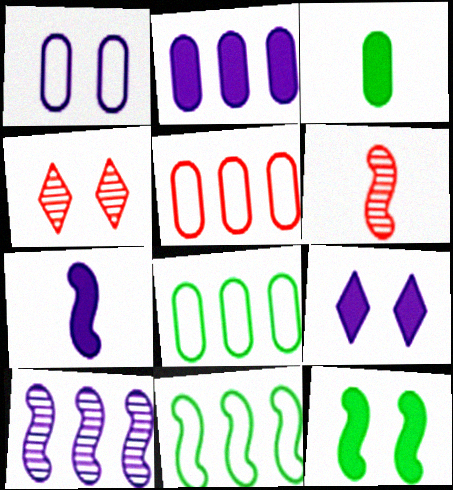[[1, 4, 12], 
[2, 7, 9], 
[4, 7, 8], 
[6, 8, 9]]